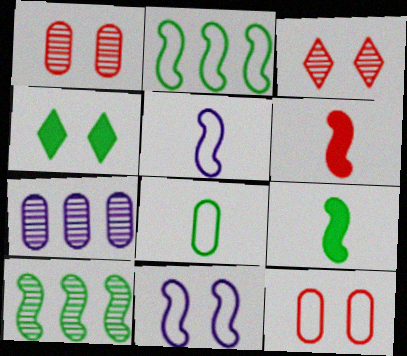[[1, 4, 11], 
[4, 8, 10], 
[6, 10, 11]]